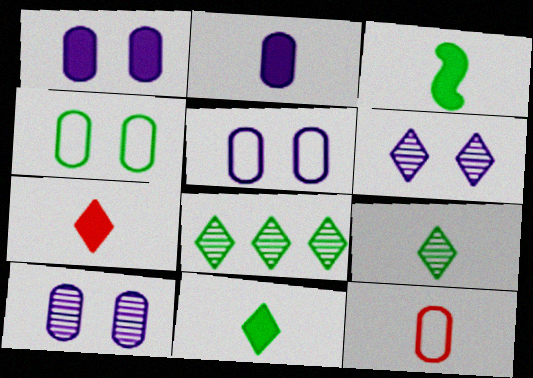[[1, 5, 10], 
[2, 3, 7], 
[3, 4, 8]]